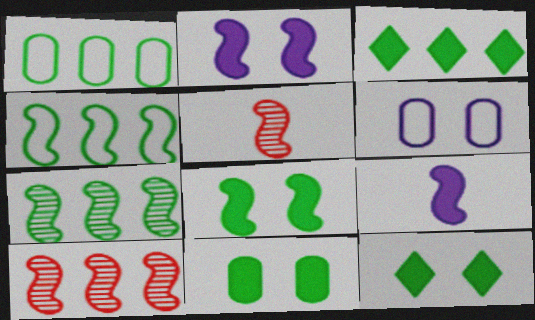[[1, 3, 7], 
[2, 4, 5], 
[3, 5, 6], 
[8, 11, 12]]